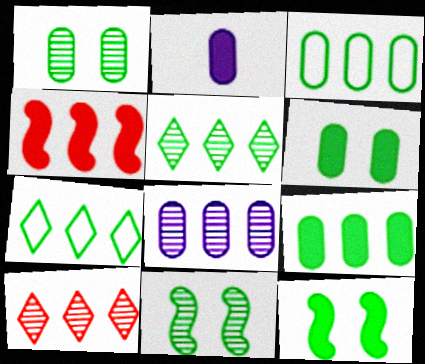[[4, 7, 8]]